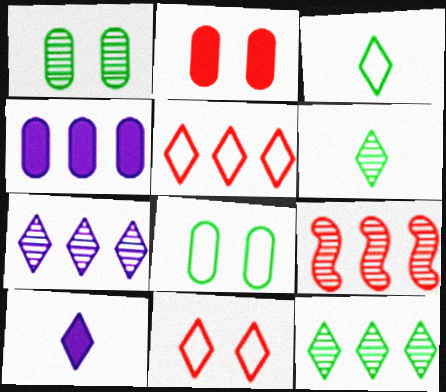[[8, 9, 10], 
[10, 11, 12]]